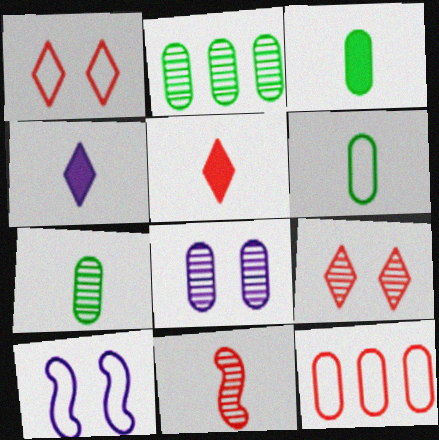[[2, 5, 10], 
[3, 6, 7], 
[3, 8, 12], 
[4, 6, 11]]